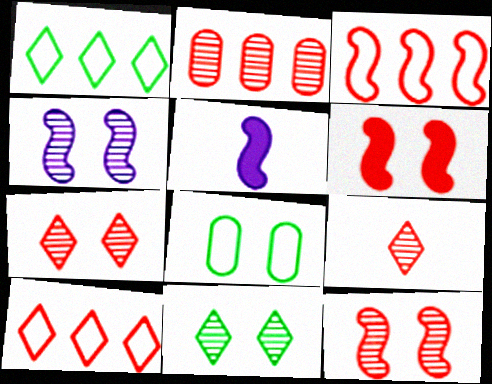[[2, 9, 12]]